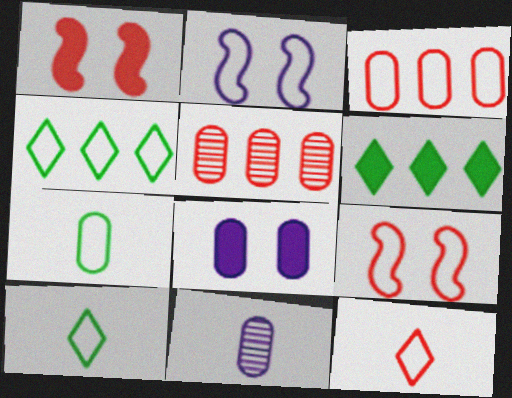[[1, 4, 11], 
[1, 5, 12], 
[2, 3, 10], 
[3, 9, 12], 
[5, 7, 8], 
[6, 9, 11]]